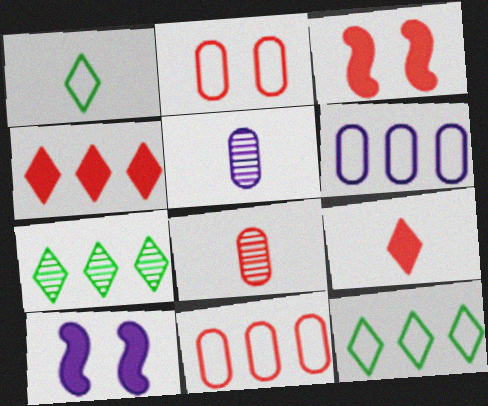[[3, 5, 12], 
[8, 10, 12]]